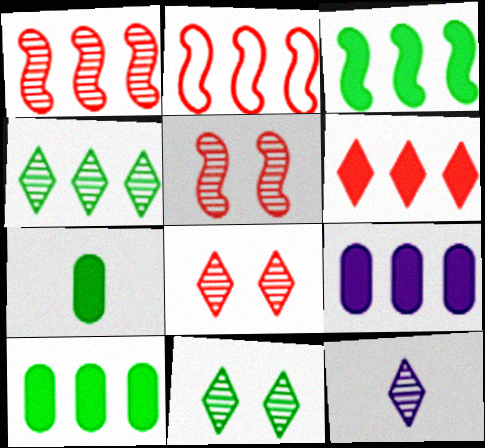[[2, 4, 9], 
[3, 6, 9], 
[4, 8, 12]]